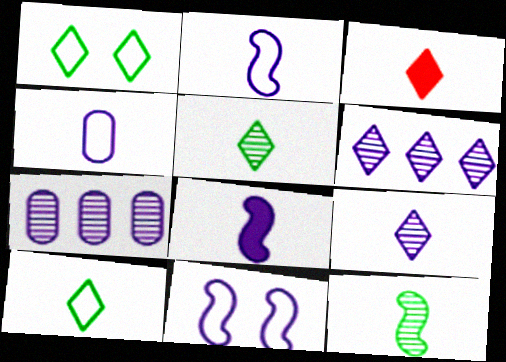[[1, 3, 6], 
[3, 4, 12], 
[3, 9, 10], 
[4, 8, 9]]